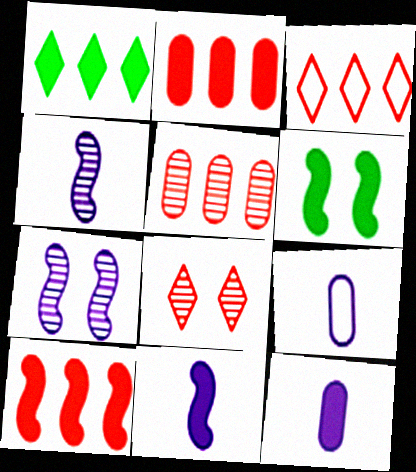[[3, 5, 10], 
[6, 10, 11]]